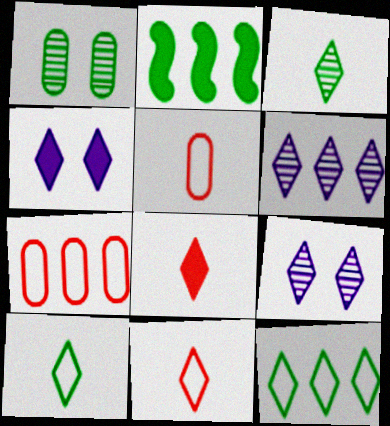[[1, 2, 10], 
[2, 5, 9], 
[2, 6, 7], 
[8, 9, 12]]